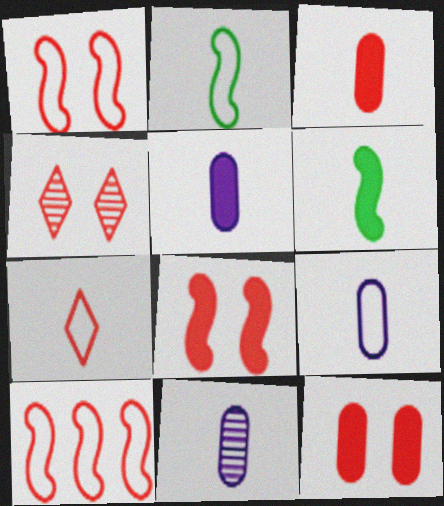[[1, 4, 12], 
[2, 7, 9], 
[3, 4, 10], 
[5, 9, 11], 
[6, 7, 11]]